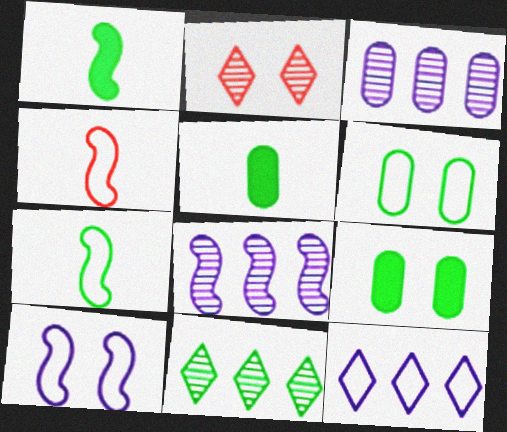[[1, 6, 11], 
[2, 9, 10], 
[4, 6, 12], 
[7, 9, 11]]